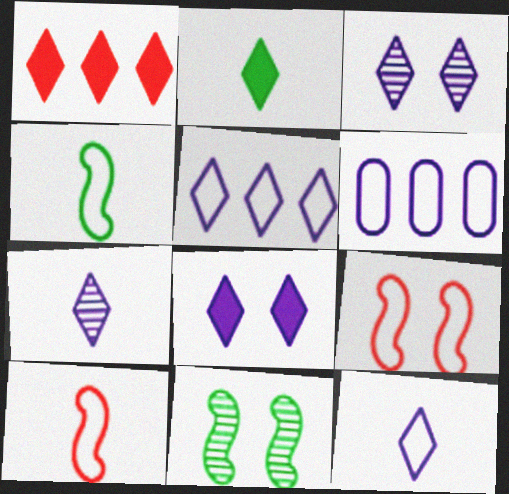[[1, 2, 8], 
[5, 7, 8]]